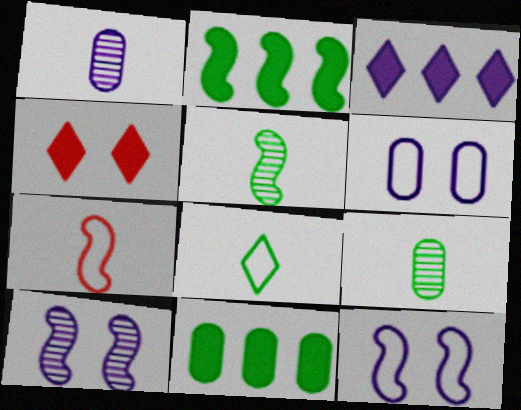[[1, 3, 12], 
[2, 7, 10]]